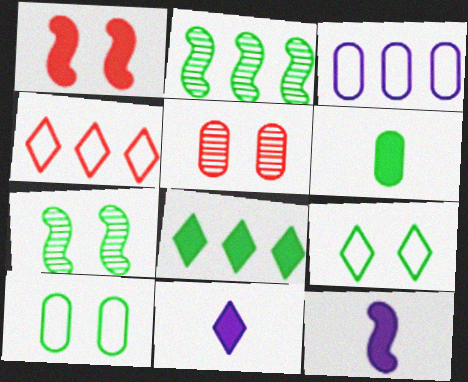[[2, 6, 9], 
[3, 5, 6]]